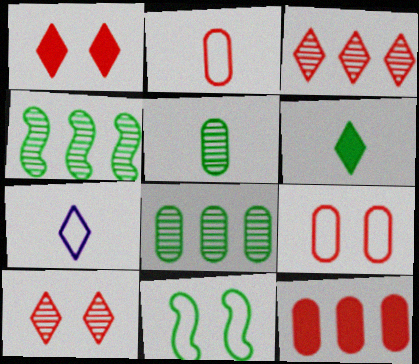[[6, 8, 11]]